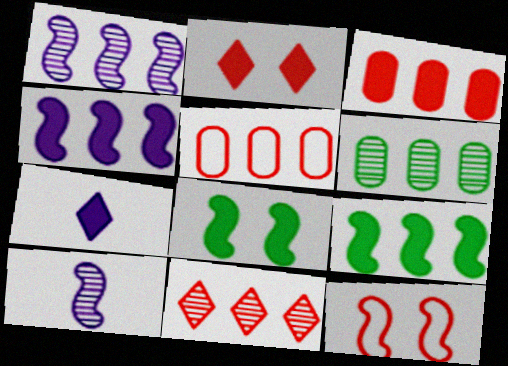[[1, 6, 11], 
[3, 7, 8], 
[6, 7, 12], 
[9, 10, 12]]